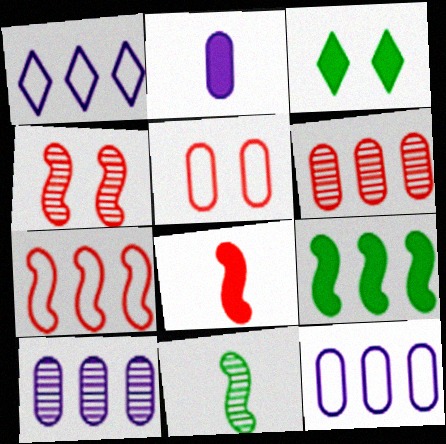[[1, 6, 9], 
[4, 7, 8]]